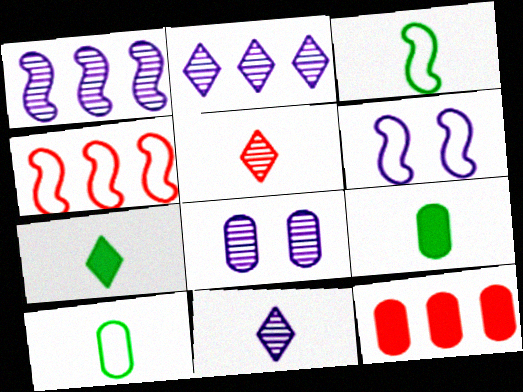[[1, 8, 11], 
[3, 4, 6], 
[4, 7, 8], 
[8, 10, 12]]